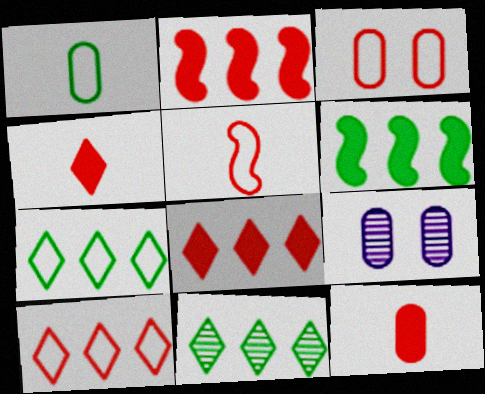[[3, 5, 10]]